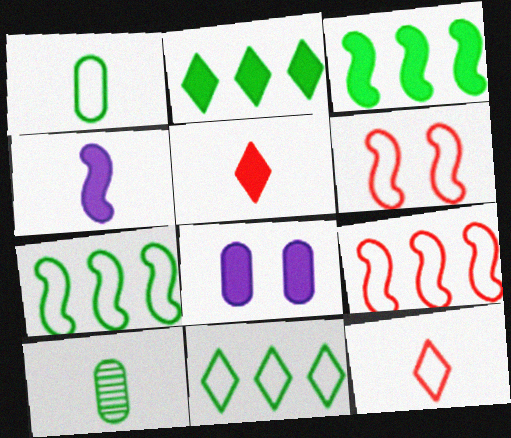[[3, 5, 8], 
[4, 10, 12]]